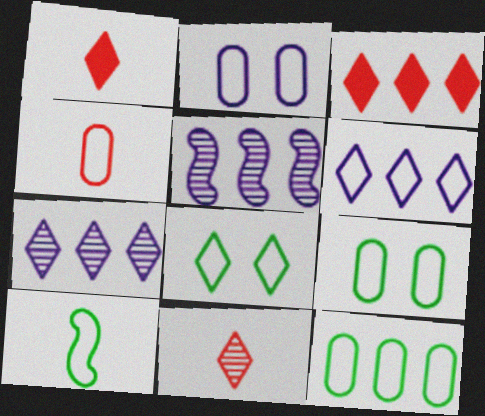[[1, 5, 9], 
[1, 7, 8], 
[2, 4, 12], 
[3, 5, 12], 
[8, 10, 12]]